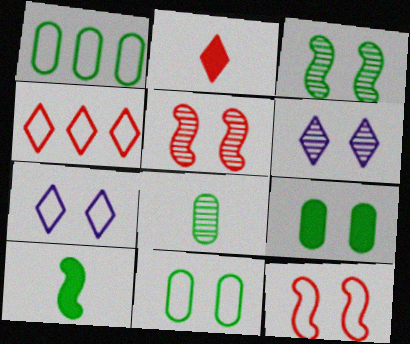[[1, 8, 9], 
[5, 7, 9], 
[6, 9, 12], 
[7, 11, 12]]